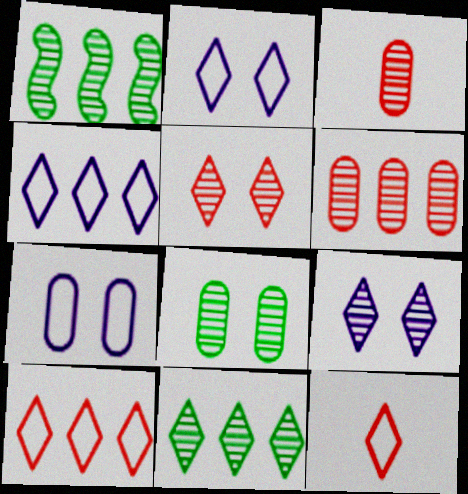[[1, 3, 9]]